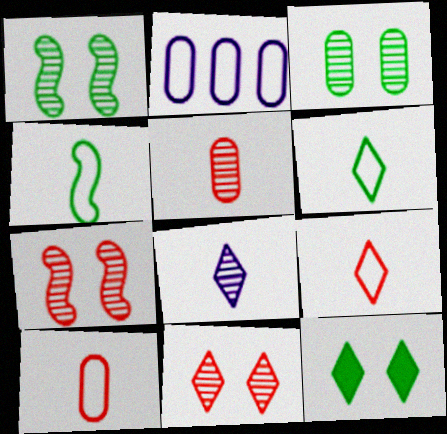[]